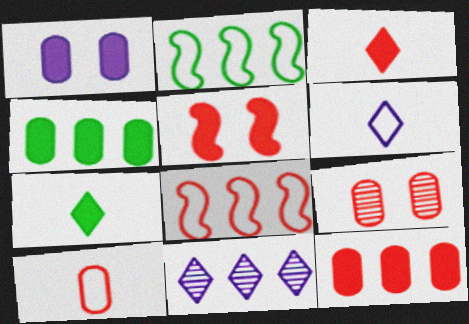[[2, 11, 12], 
[3, 5, 12], 
[3, 8, 9], 
[4, 8, 11], 
[9, 10, 12]]